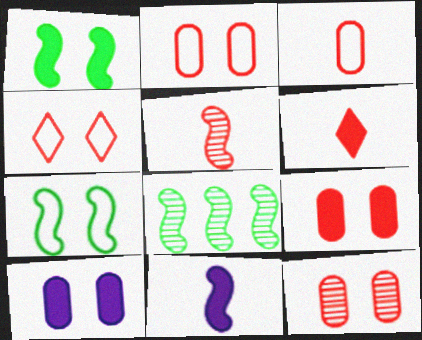[[2, 9, 12], 
[3, 5, 6]]